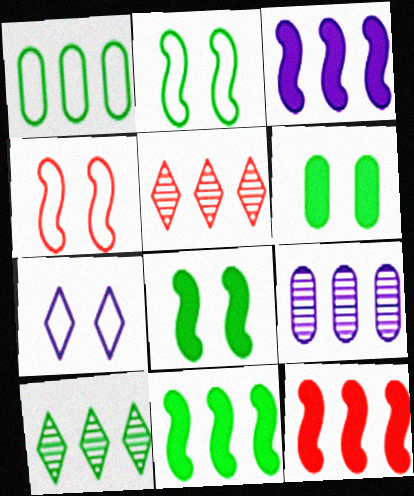[[1, 3, 5], 
[1, 10, 11], 
[3, 11, 12]]